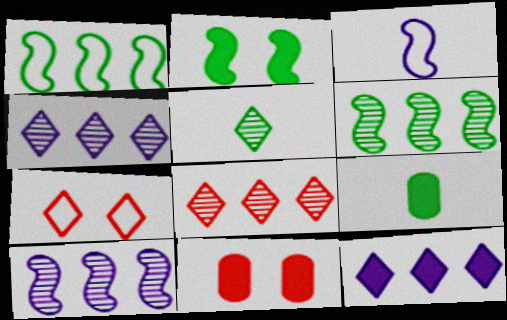[[5, 7, 12], 
[7, 9, 10]]